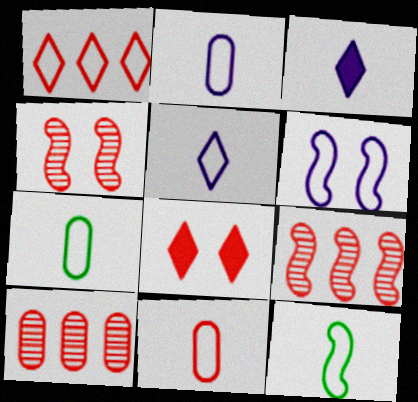[[1, 6, 7], 
[2, 7, 11], 
[5, 11, 12], 
[8, 9, 11]]